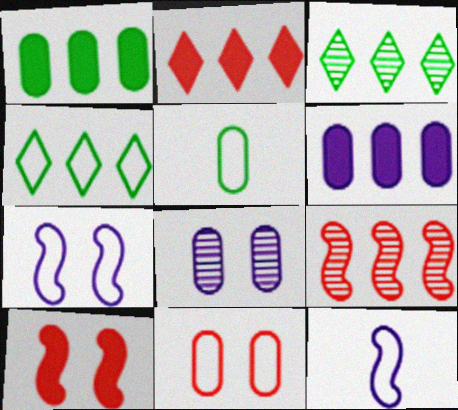[[4, 6, 9], 
[4, 11, 12]]